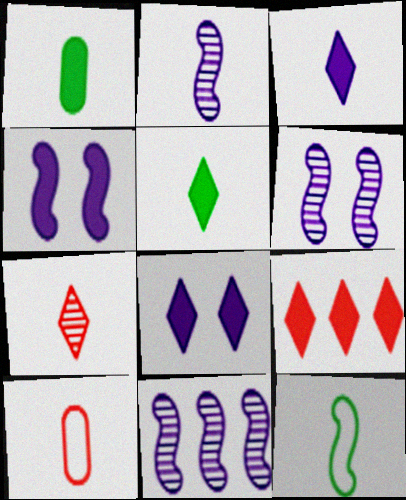[[1, 4, 9], 
[2, 5, 10], 
[2, 6, 11], 
[5, 8, 9]]